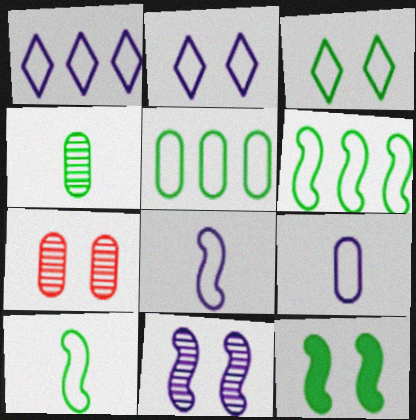[[2, 7, 12], 
[3, 5, 10]]